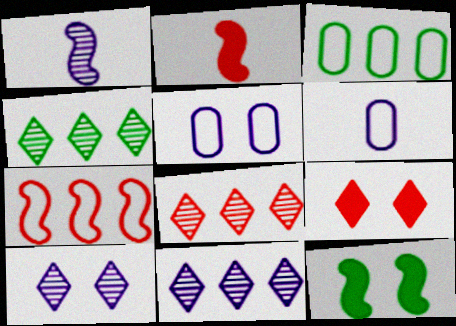[[1, 3, 9], 
[1, 7, 12], 
[2, 3, 10], 
[2, 4, 5], 
[4, 8, 11], 
[6, 8, 12]]